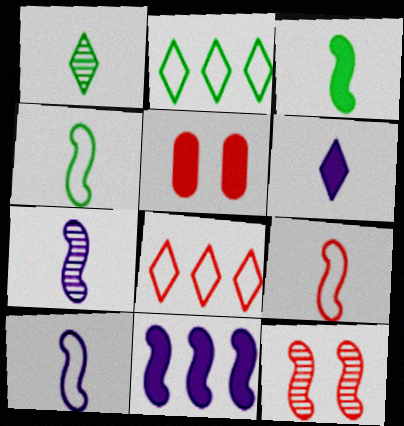[[2, 5, 7], 
[3, 7, 9], 
[4, 9, 10], 
[4, 11, 12]]